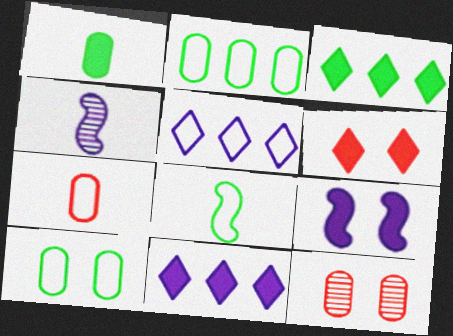[[2, 4, 6], 
[8, 11, 12]]